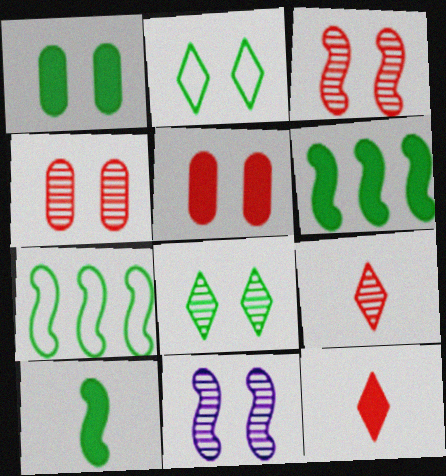[[2, 5, 11], 
[4, 8, 11]]